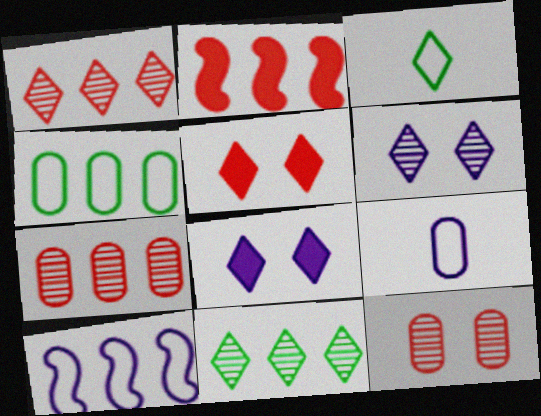[[1, 3, 8]]